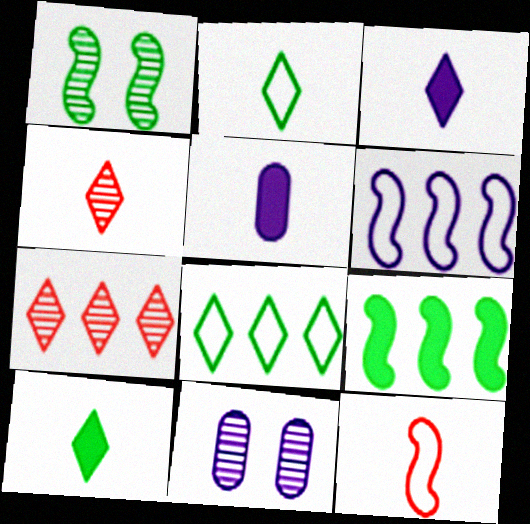[[2, 3, 4], 
[3, 6, 11]]